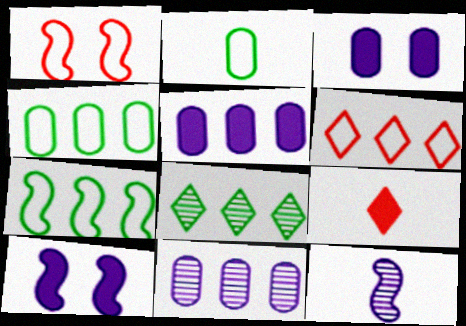[[2, 9, 12]]